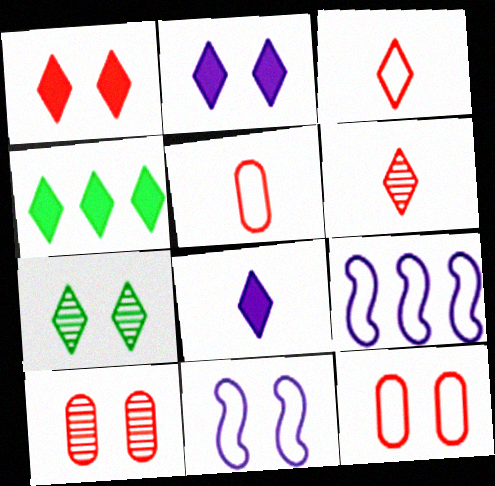[[1, 4, 8]]